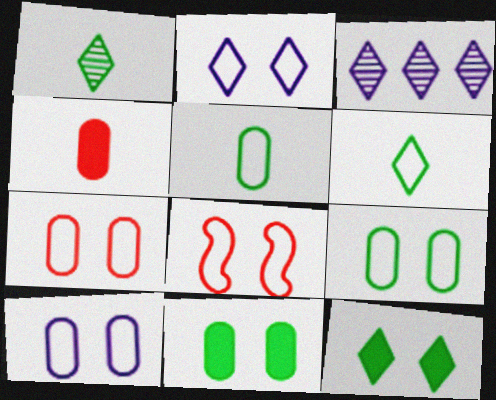[[2, 8, 9], 
[7, 9, 10]]